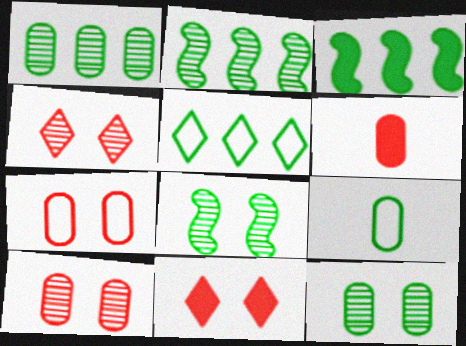[[1, 3, 5]]